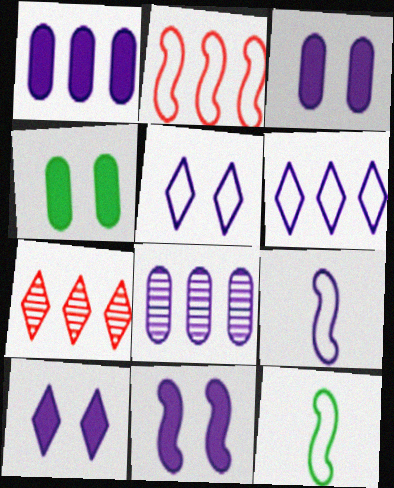[[3, 7, 12], 
[3, 10, 11], 
[4, 7, 9], 
[8, 9, 10]]